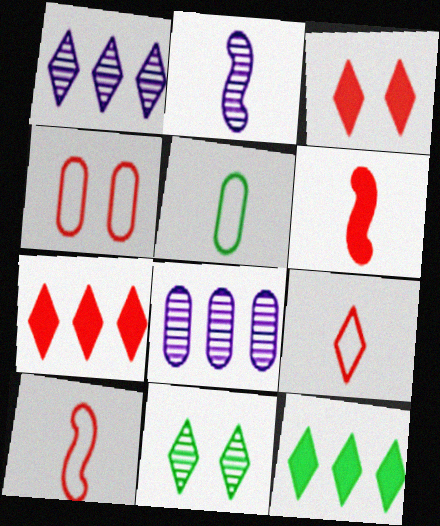[[2, 4, 12]]